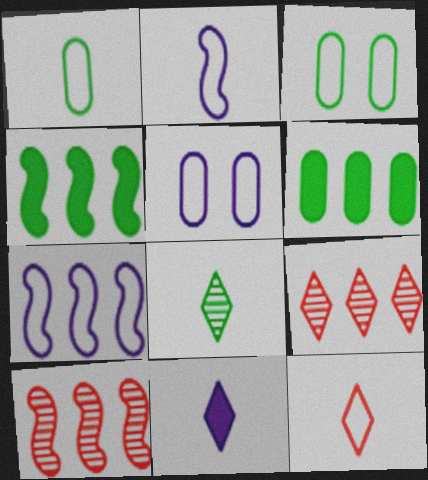[[1, 2, 12], 
[3, 4, 8], 
[3, 7, 12], 
[3, 10, 11], 
[4, 7, 10], 
[6, 7, 9], 
[8, 11, 12]]